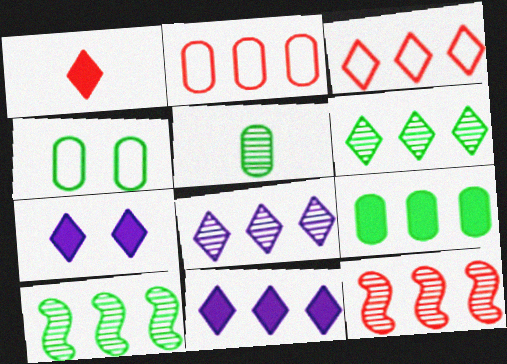[[2, 10, 11], 
[3, 6, 11], 
[4, 5, 9]]